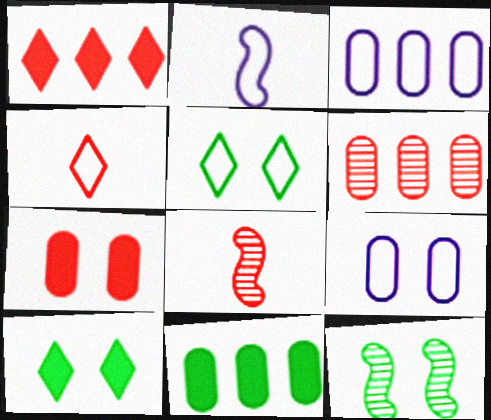[[2, 6, 10], 
[3, 6, 11], 
[3, 8, 10]]